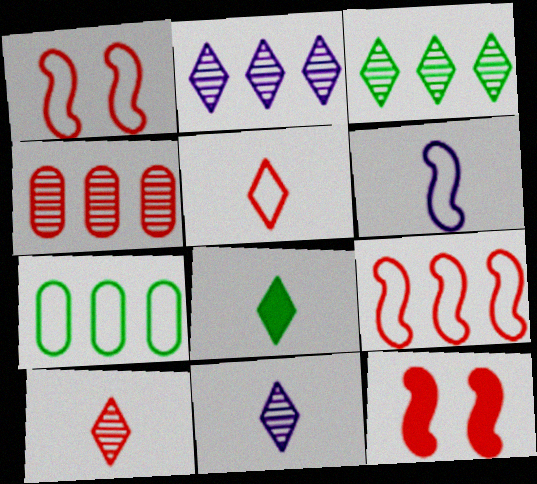[[4, 5, 12], 
[5, 8, 11], 
[7, 11, 12]]